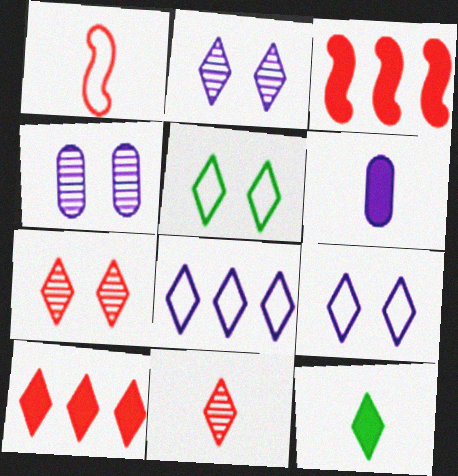[[7, 8, 12]]